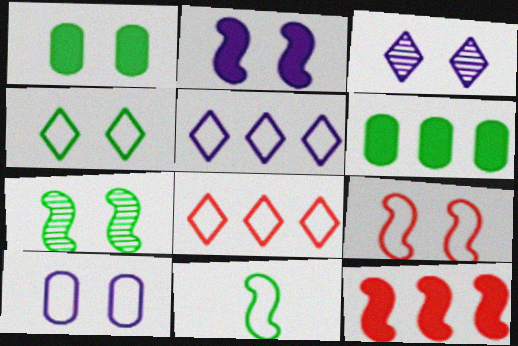[[1, 3, 9], 
[1, 4, 7], 
[2, 3, 10], 
[2, 7, 9], 
[4, 9, 10], 
[8, 10, 11]]